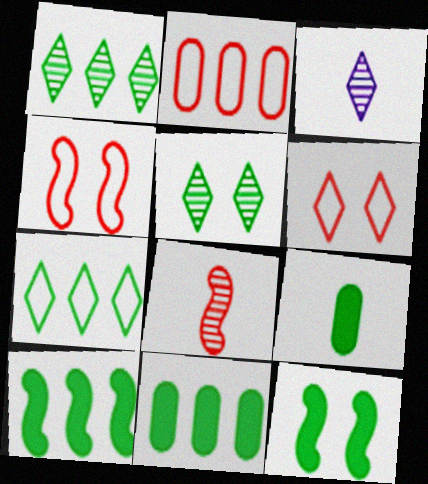[[2, 3, 12], 
[3, 4, 11]]